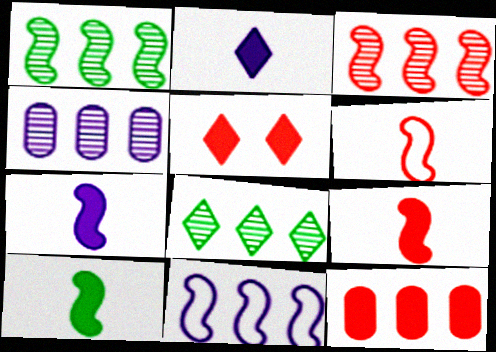[[3, 4, 8], 
[5, 9, 12], 
[7, 9, 10], 
[8, 11, 12]]